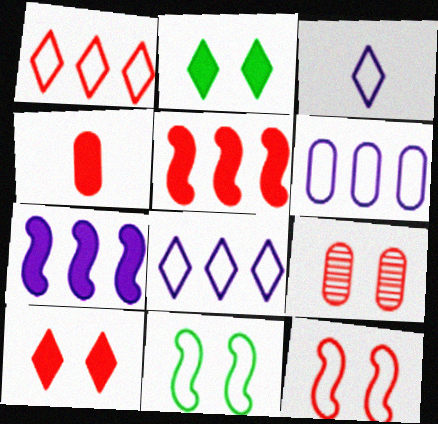[[2, 4, 7], 
[4, 5, 10], 
[9, 10, 12]]